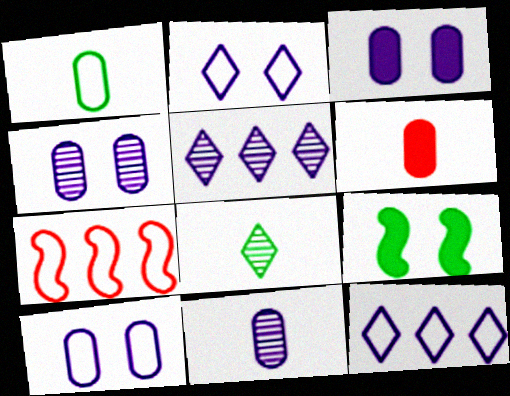[[1, 2, 7], 
[1, 6, 11], 
[3, 4, 10], 
[3, 7, 8]]